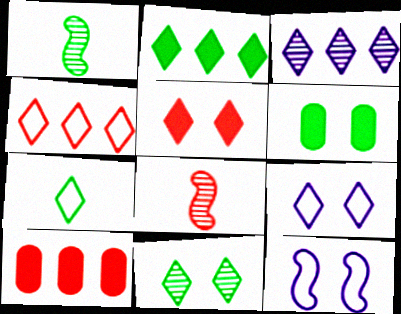[[1, 9, 10], 
[2, 3, 4], 
[2, 7, 11], 
[3, 5, 7], 
[4, 7, 9], 
[5, 9, 11]]